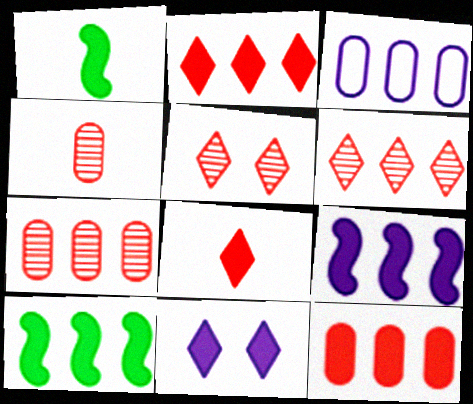[[1, 3, 5], 
[1, 11, 12], 
[3, 6, 10]]